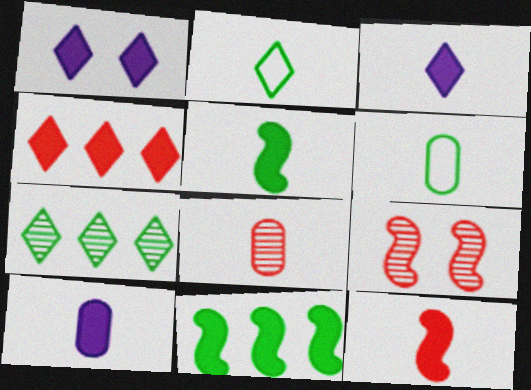[[6, 8, 10]]